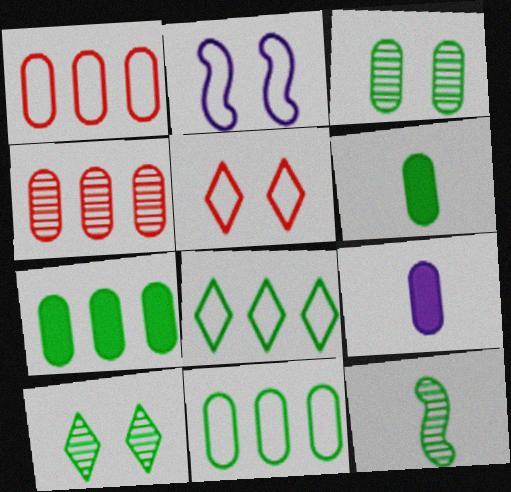[[1, 3, 9], 
[3, 6, 11]]